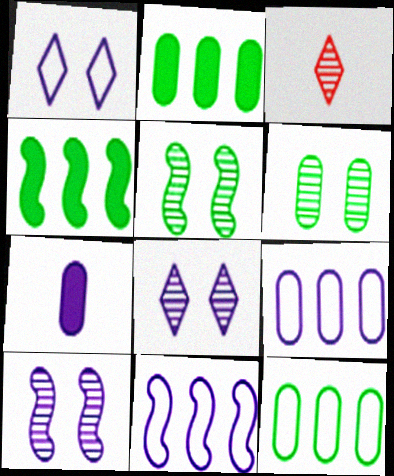[[7, 8, 11]]